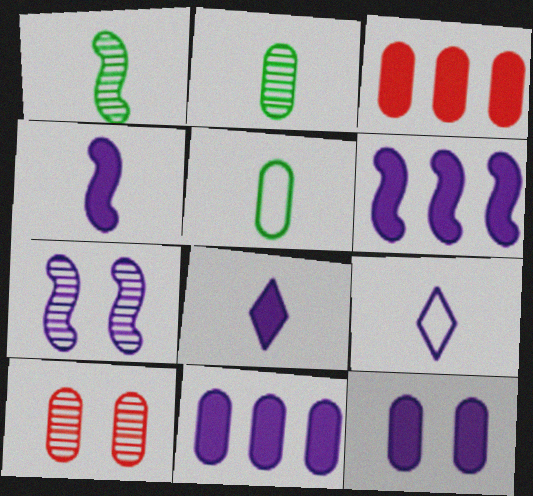[[5, 10, 11], 
[6, 8, 12], 
[7, 9, 11]]